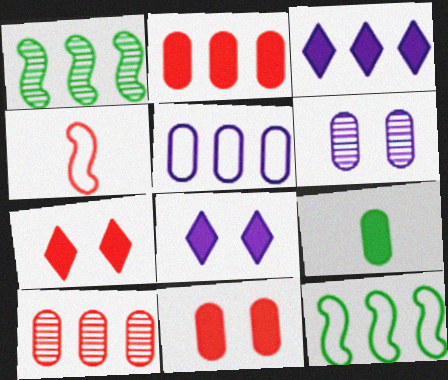[[3, 10, 12], 
[4, 7, 10]]